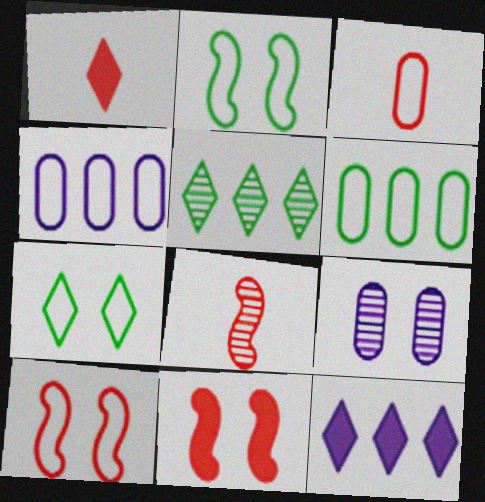[[1, 3, 8], 
[5, 8, 9], 
[7, 9, 11]]